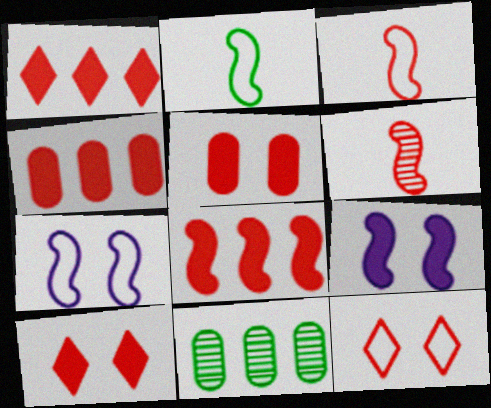[[1, 4, 8], 
[4, 6, 12]]